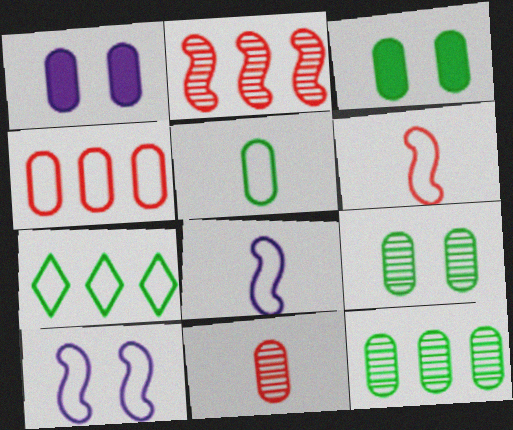[[3, 5, 12]]